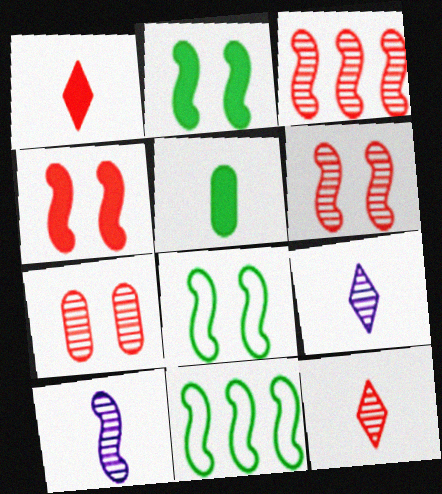[[3, 7, 12], 
[4, 10, 11]]